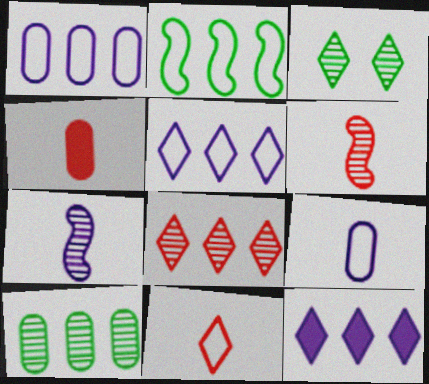[[3, 11, 12], 
[4, 6, 11]]